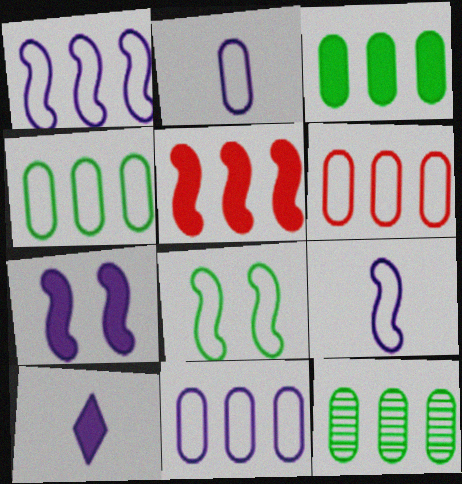[[3, 4, 12], 
[4, 6, 11]]